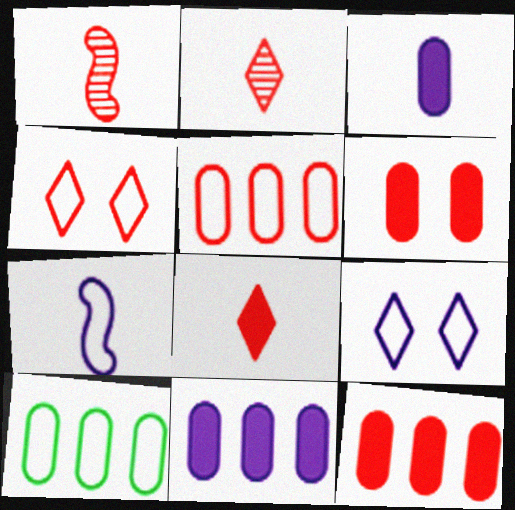[[1, 4, 12], 
[4, 7, 10]]